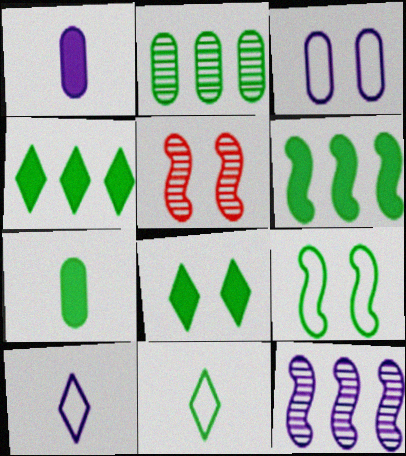[[3, 5, 8], 
[6, 7, 8]]